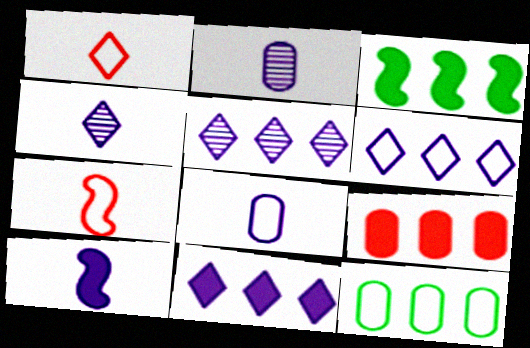[[3, 9, 11], 
[4, 8, 10], 
[5, 6, 11]]